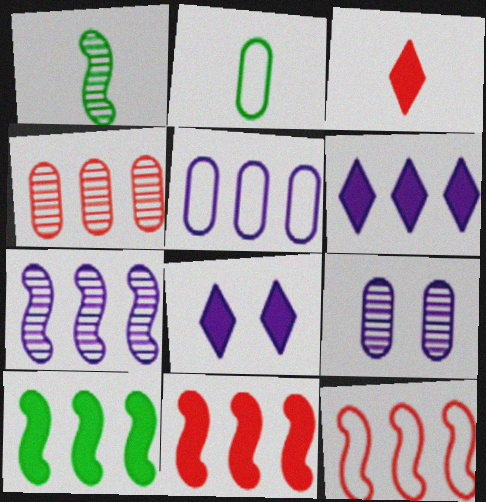[[5, 6, 7], 
[7, 10, 12]]